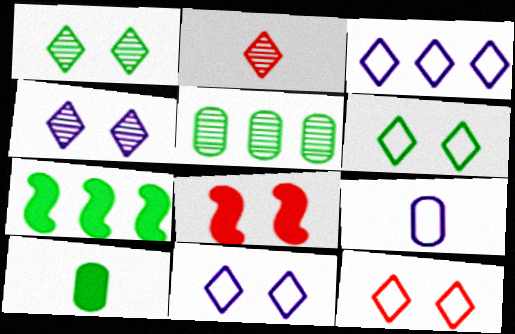[[6, 11, 12]]